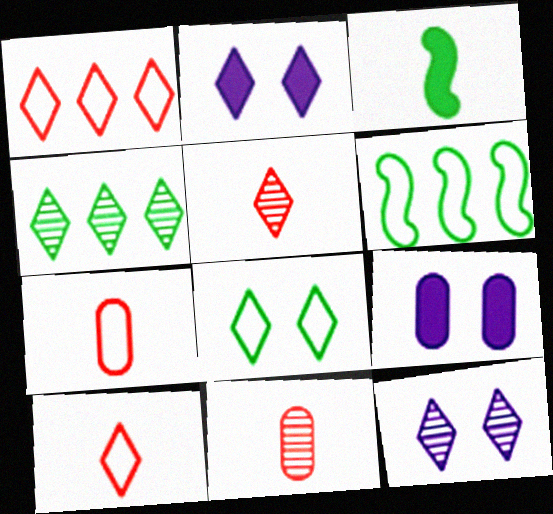[[2, 4, 10], 
[2, 6, 11], 
[4, 5, 12], 
[5, 6, 9]]